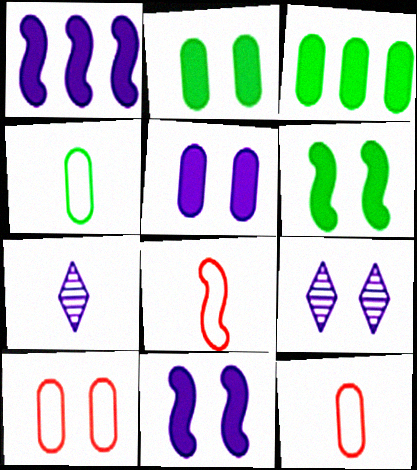[[3, 8, 9], 
[6, 9, 10]]